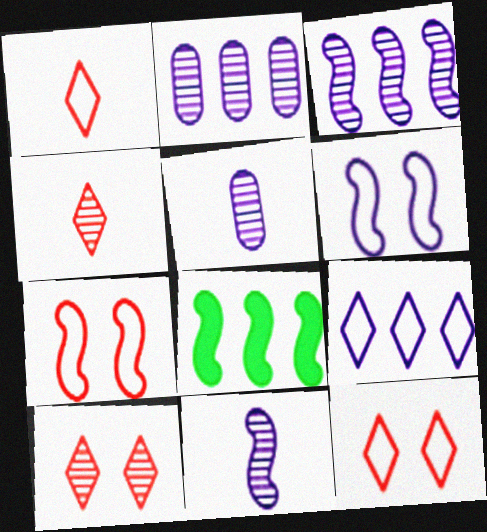[[5, 8, 12], 
[7, 8, 11]]